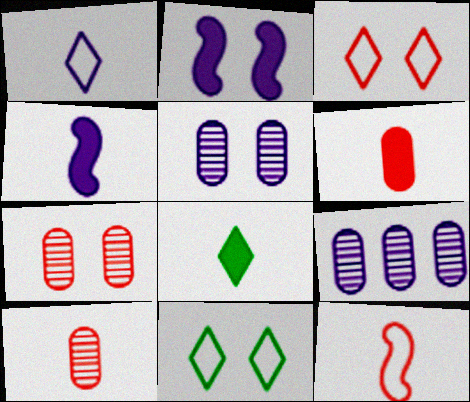[[1, 2, 9], 
[2, 7, 11], 
[4, 6, 8]]